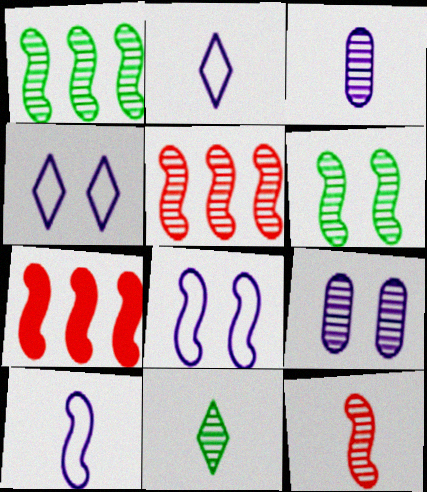[[3, 11, 12], 
[5, 9, 11], 
[6, 7, 10]]